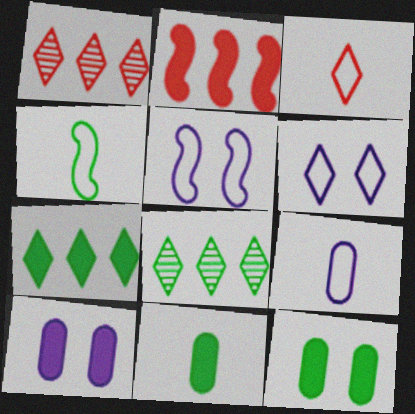[[1, 4, 10], 
[1, 5, 11], 
[3, 4, 9], 
[4, 8, 12]]